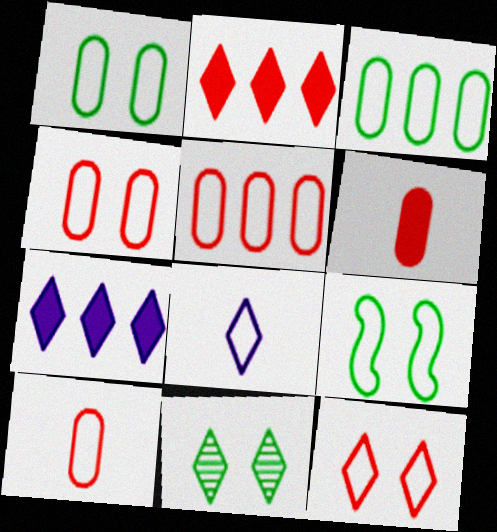[[2, 8, 11], 
[4, 5, 10], 
[5, 8, 9]]